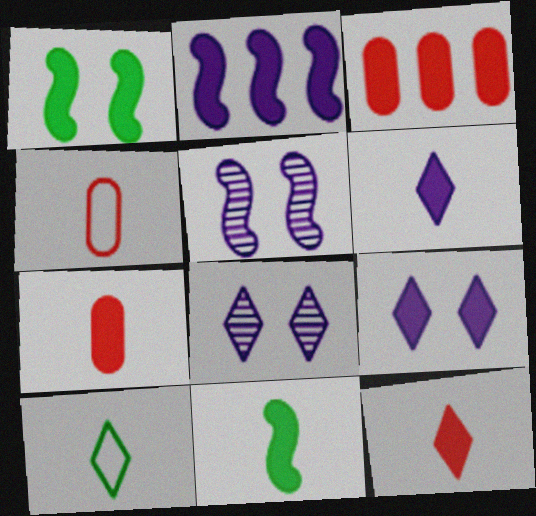[[1, 3, 6], 
[3, 5, 10], 
[3, 9, 11], 
[6, 7, 11]]